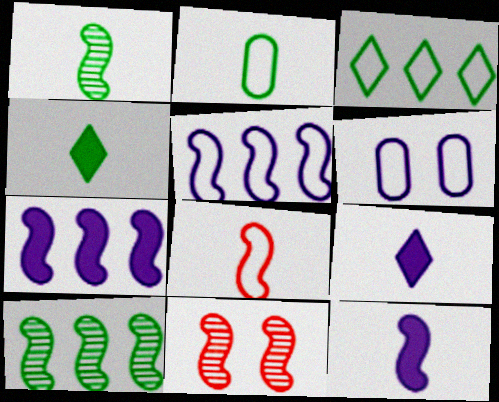[[1, 2, 4], 
[1, 8, 12], 
[3, 6, 8]]